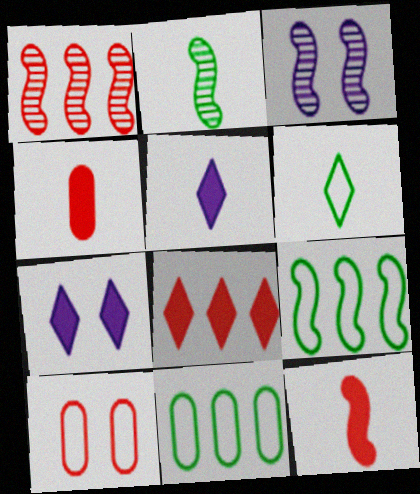[[1, 2, 3], 
[3, 9, 12]]